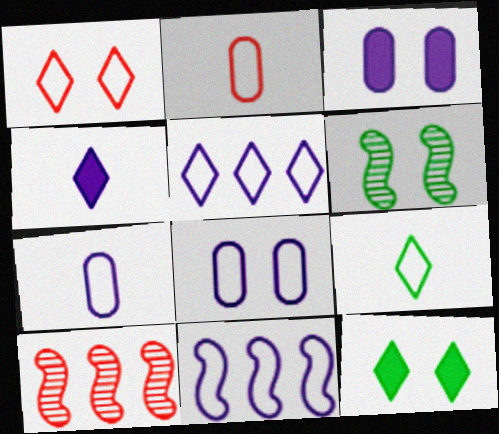[[1, 3, 6], 
[1, 5, 9], 
[3, 9, 10], 
[7, 10, 12]]